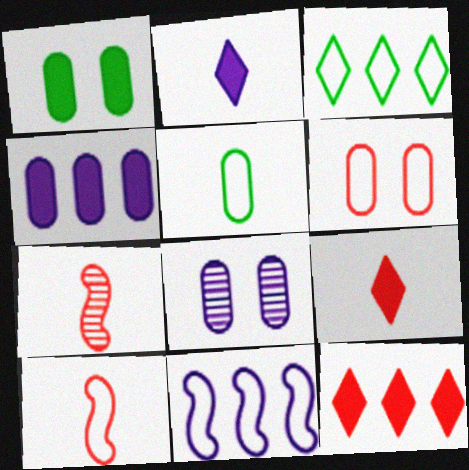[[1, 6, 8], 
[2, 5, 7], 
[2, 8, 11], 
[6, 7, 12]]